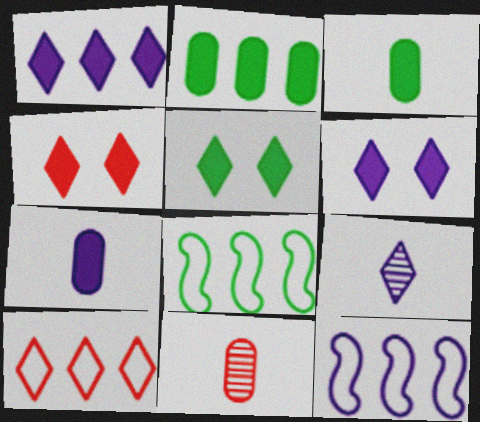[[4, 5, 6], 
[5, 9, 10], 
[5, 11, 12], 
[6, 8, 11]]